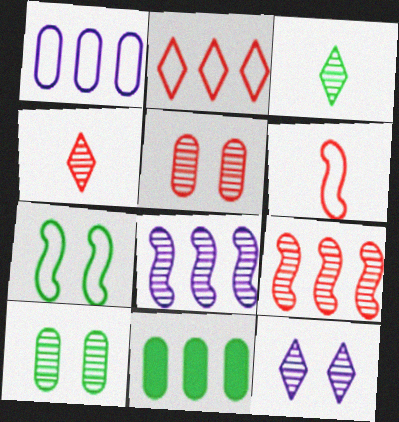[[2, 8, 11], 
[3, 5, 8], 
[3, 7, 11], 
[4, 5, 9], 
[4, 8, 10], 
[6, 11, 12]]